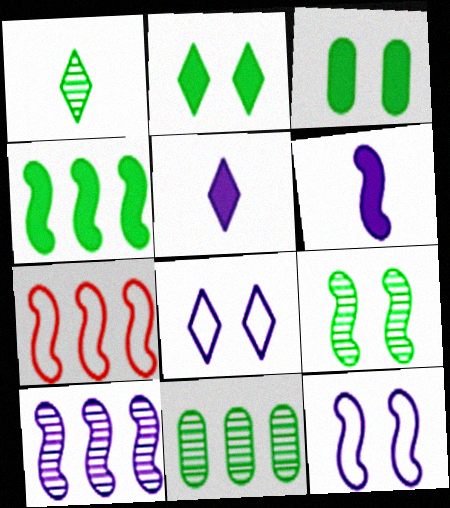[[1, 9, 11], 
[4, 7, 10], 
[6, 7, 9], 
[6, 10, 12]]